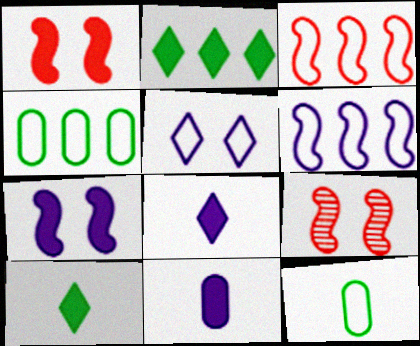[[1, 2, 11], 
[3, 5, 12], 
[4, 8, 9]]